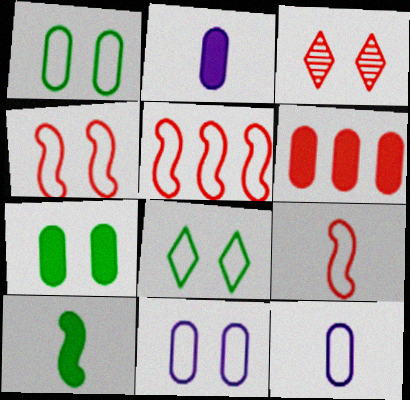[[2, 6, 7], 
[3, 6, 9], 
[4, 5, 9], 
[4, 8, 11], 
[5, 8, 12]]